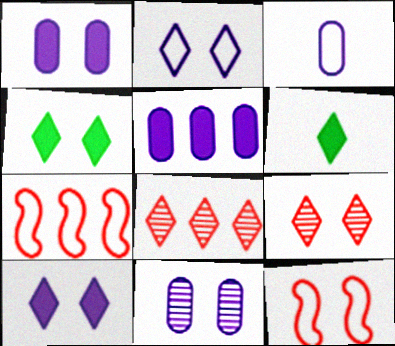[[2, 4, 9], 
[2, 6, 8], 
[3, 5, 11], 
[4, 11, 12], 
[6, 7, 11]]